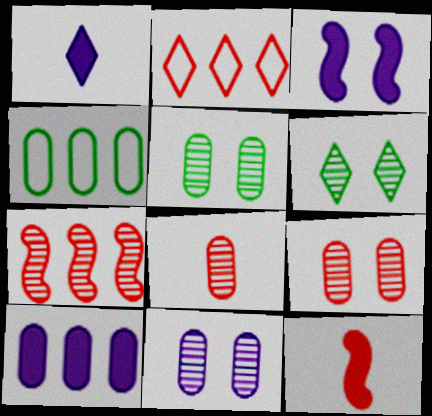[[1, 2, 6], 
[1, 3, 10], 
[2, 9, 12], 
[5, 9, 11]]